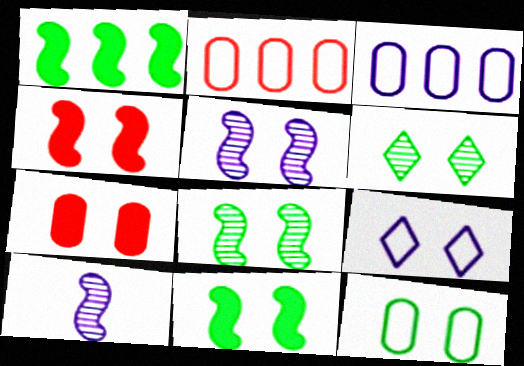[[6, 11, 12], 
[7, 8, 9]]